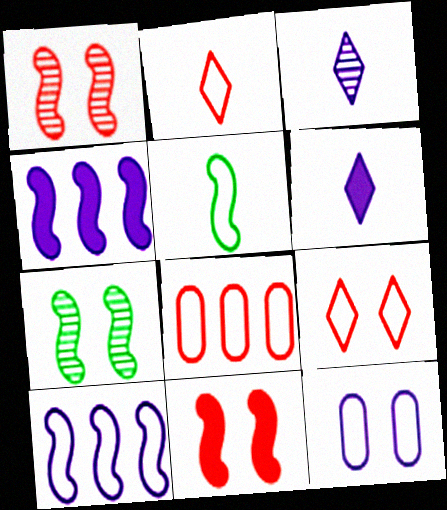[[1, 4, 5], 
[3, 4, 12], 
[6, 7, 8]]